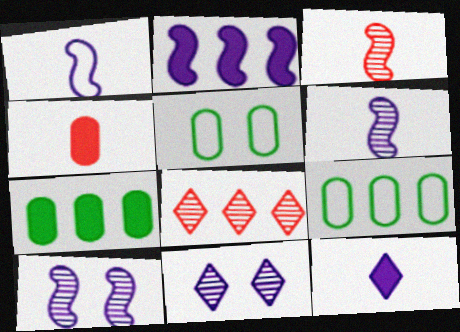[[1, 2, 10], 
[2, 8, 9]]